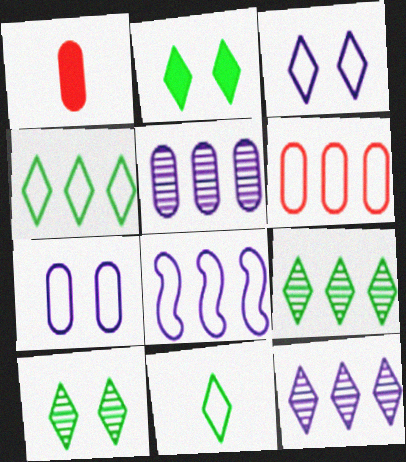[[1, 8, 10], 
[2, 9, 11], 
[4, 6, 8]]